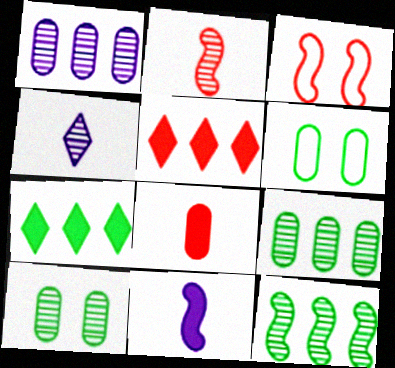[[1, 6, 8], 
[3, 11, 12]]